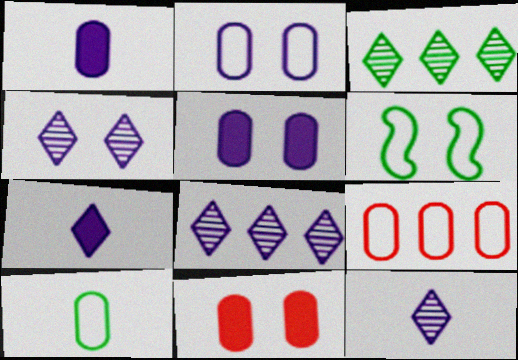[[2, 9, 10], 
[4, 6, 11], 
[4, 8, 12]]